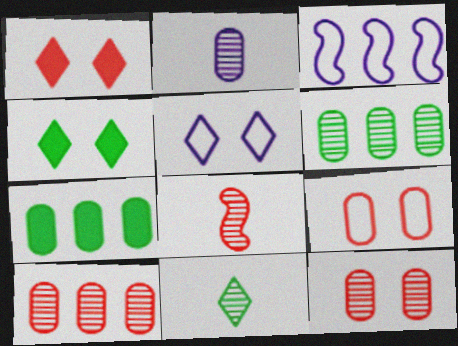[[2, 6, 12], 
[2, 7, 9], 
[2, 8, 11], 
[5, 7, 8]]